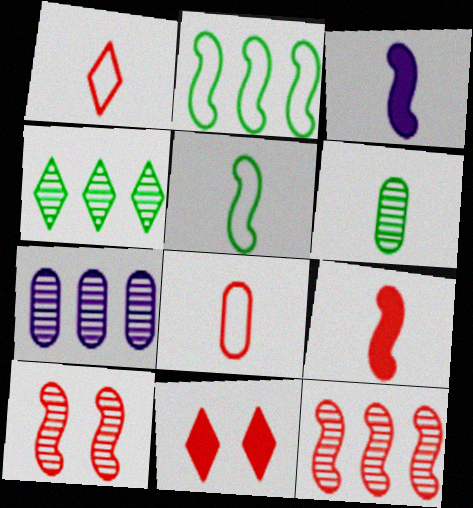[[1, 3, 6], 
[2, 3, 10], 
[4, 7, 12], 
[5, 7, 11], 
[8, 11, 12]]